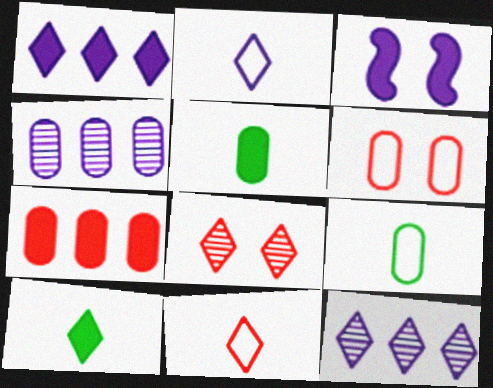[[2, 3, 4], 
[3, 7, 10], 
[4, 5, 6]]